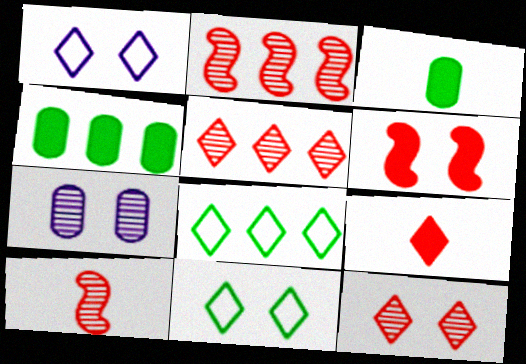[[1, 2, 3], 
[1, 4, 10], 
[6, 7, 11]]